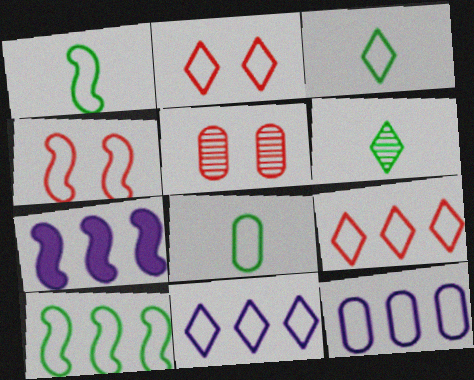[[1, 2, 12], 
[1, 3, 8], 
[2, 3, 11], 
[3, 4, 12], 
[3, 5, 7], 
[4, 8, 11], 
[9, 10, 12]]